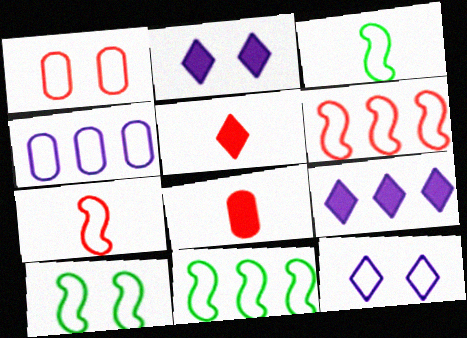[[1, 10, 12], 
[3, 10, 11]]